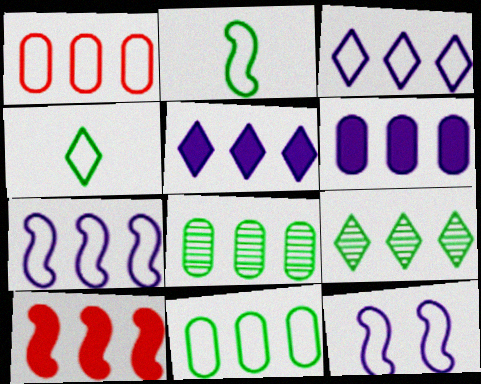[[1, 4, 12], 
[1, 6, 8], 
[3, 8, 10]]